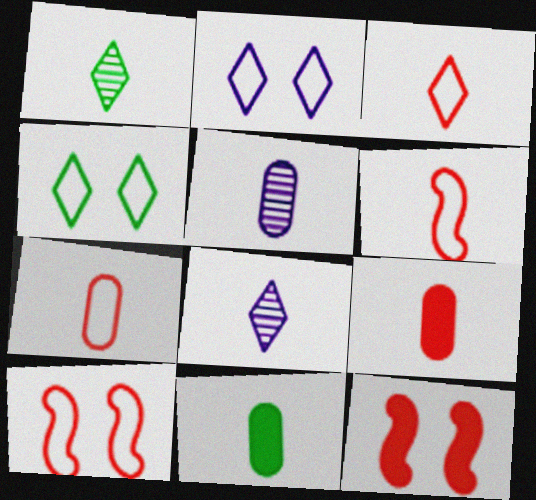[[3, 6, 7], 
[5, 7, 11], 
[6, 8, 11]]